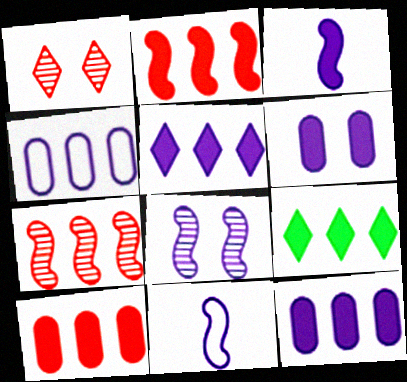[[2, 9, 12], 
[3, 5, 6], 
[4, 7, 9]]